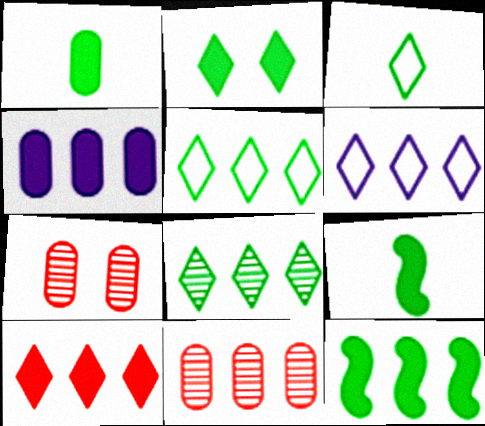[[1, 2, 12], 
[2, 3, 8], 
[4, 10, 12], 
[6, 7, 9], 
[6, 8, 10], 
[6, 11, 12]]